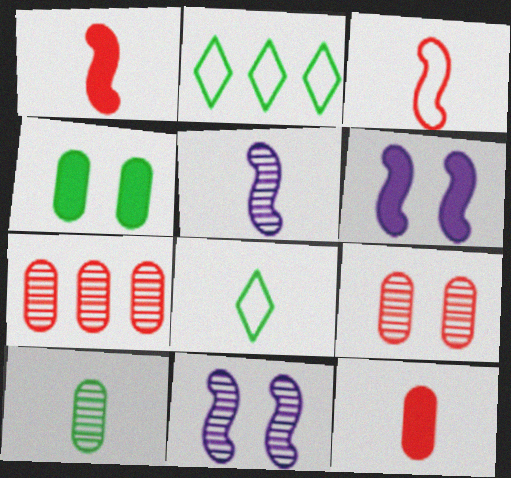[[2, 11, 12], 
[5, 8, 12], 
[6, 7, 8]]